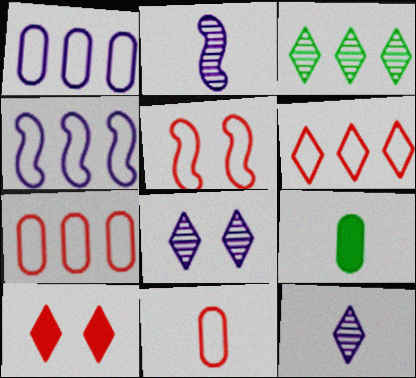[[5, 6, 11]]